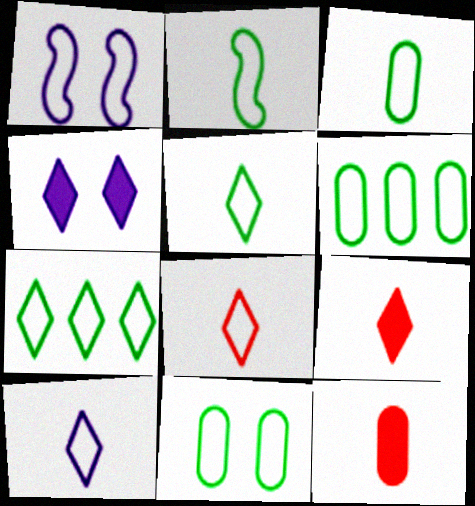[[1, 6, 8], 
[2, 3, 5], 
[2, 7, 11], 
[3, 6, 11], 
[5, 8, 10]]